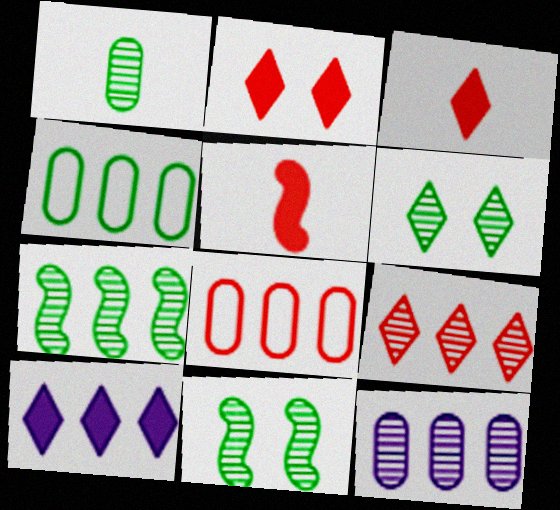[[1, 6, 7], 
[7, 8, 10], 
[7, 9, 12]]